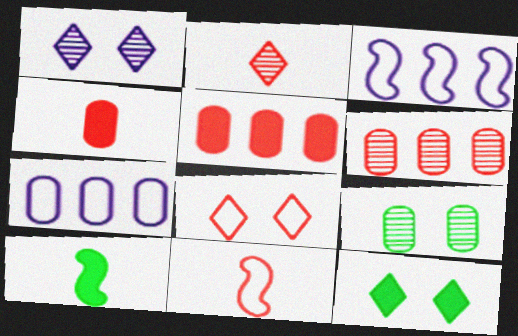[[1, 8, 12], 
[2, 4, 11], 
[4, 7, 9]]